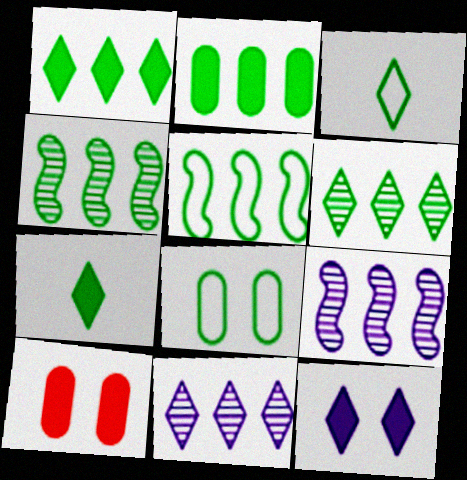[[2, 5, 6], 
[3, 5, 8], 
[3, 9, 10], 
[4, 7, 8]]